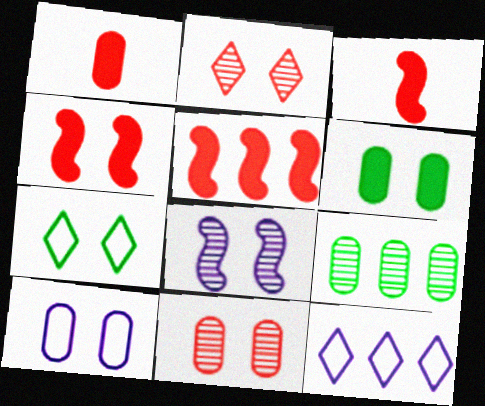[[1, 9, 10], 
[3, 4, 5], 
[5, 9, 12], 
[6, 10, 11]]